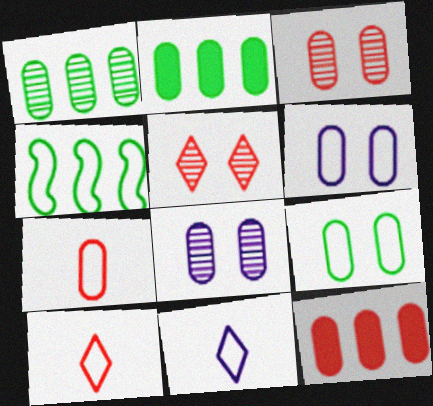[[2, 7, 8], 
[3, 7, 12], 
[4, 6, 10]]